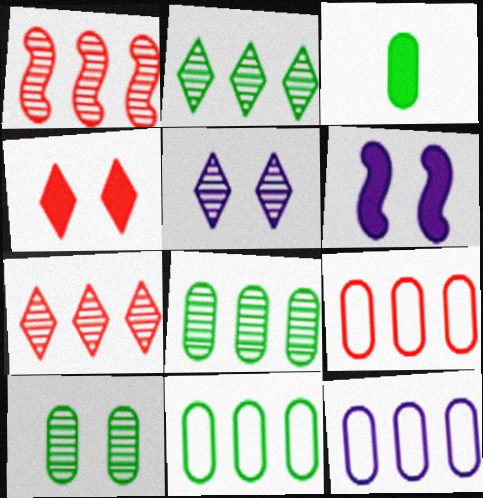[[3, 10, 11], 
[9, 11, 12]]